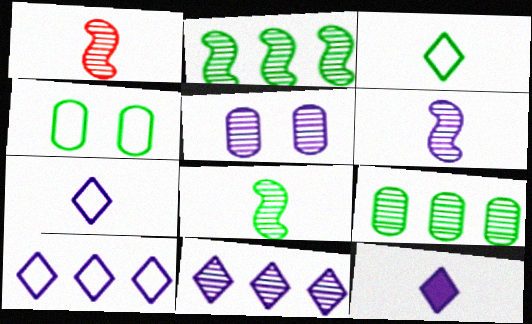[[1, 6, 8], 
[5, 6, 11]]